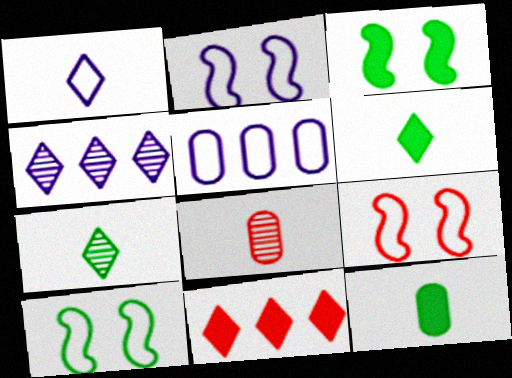[[1, 2, 5], 
[2, 9, 10], 
[4, 9, 12], 
[8, 9, 11]]